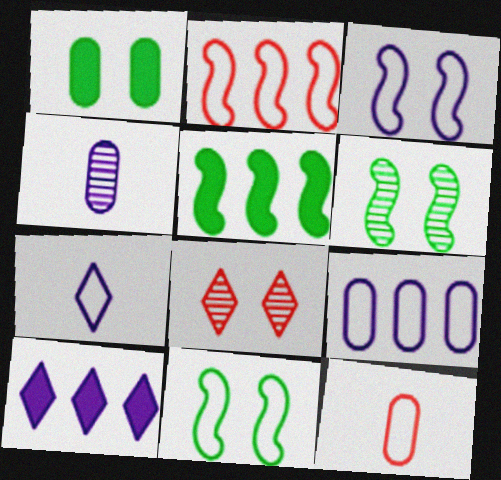[[1, 3, 8], 
[3, 4, 10], 
[3, 7, 9], 
[6, 10, 12]]